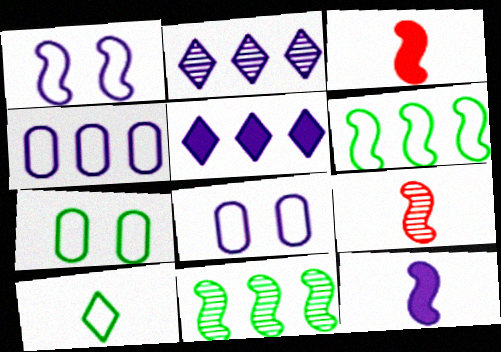[[1, 3, 11], 
[2, 3, 7], 
[2, 8, 12], 
[5, 7, 9], 
[6, 7, 10]]